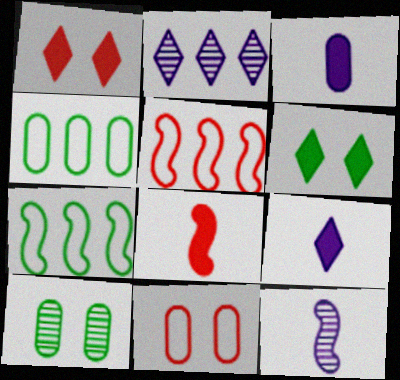[[1, 4, 12], 
[5, 9, 10]]